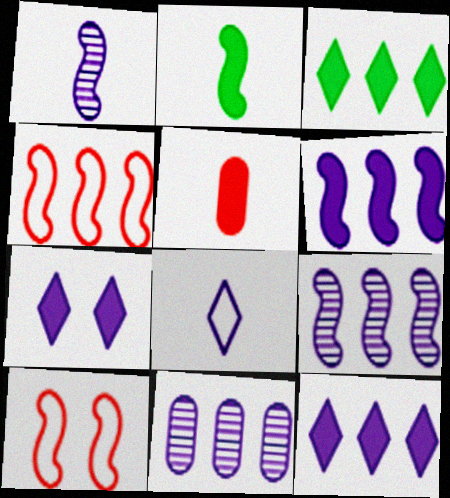[[2, 9, 10], 
[3, 4, 11]]